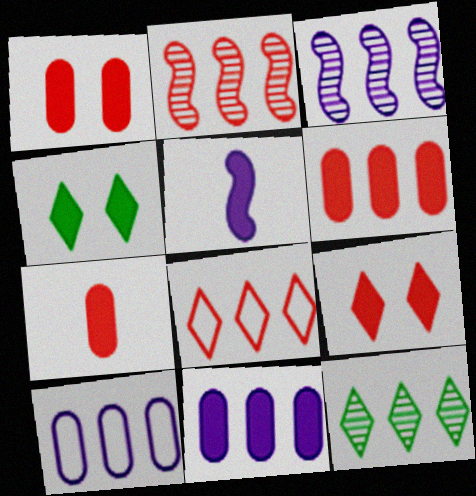[[1, 6, 7], 
[2, 6, 8], 
[4, 5, 6]]